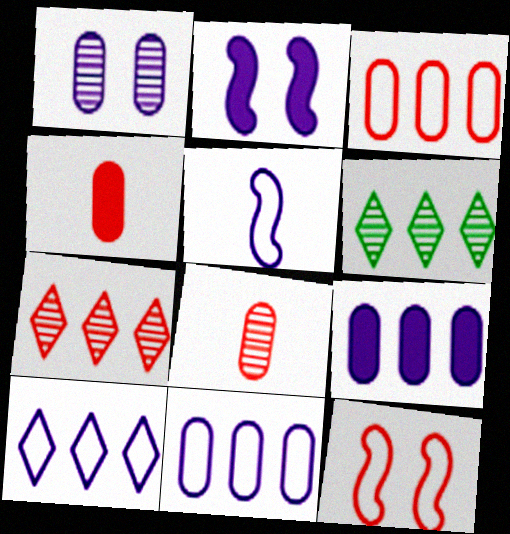[[4, 7, 12]]